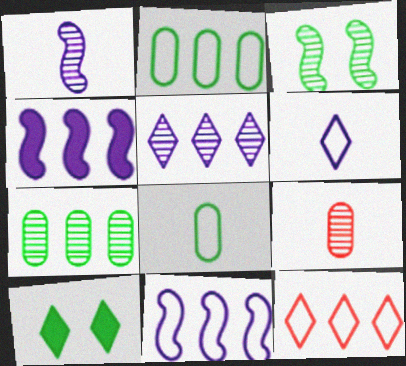[[2, 11, 12], 
[3, 5, 9], 
[4, 7, 12], 
[9, 10, 11]]